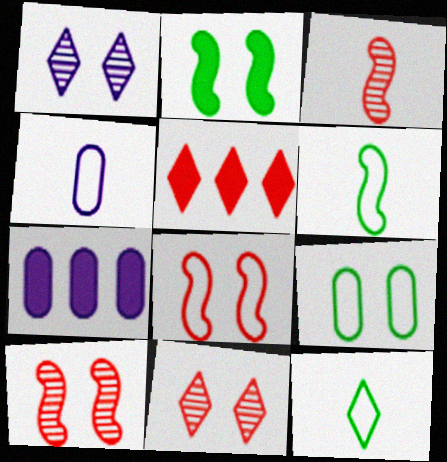[[1, 5, 12], 
[6, 7, 11], 
[7, 10, 12]]